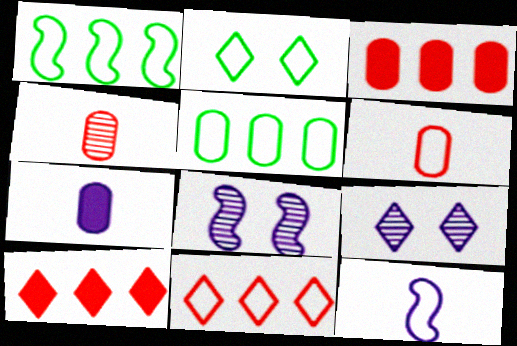[]